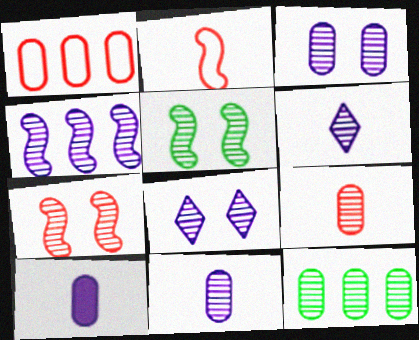[[3, 4, 6], 
[3, 9, 12], 
[4, 8, 11], 
[6, 7, 12]]